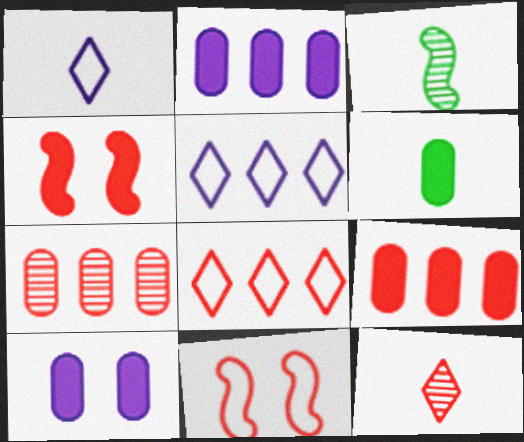[[3, 8, 10], 
[6, 9, 10], 
[9, 11, 12]]